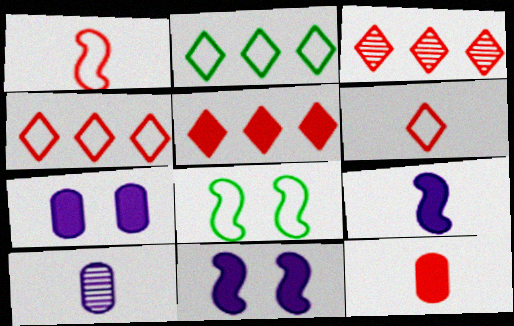[[3, 4, 5], 
[5, 8, 10]]